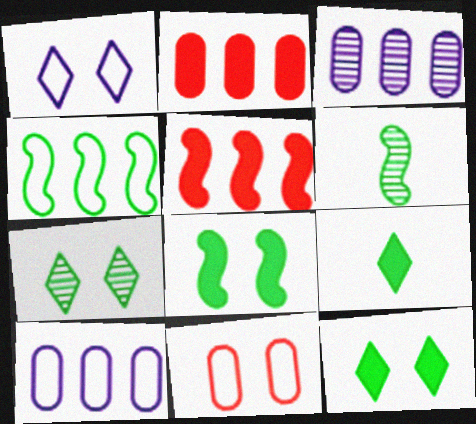[[1, 2, 6], 
[4, 6, 8]]